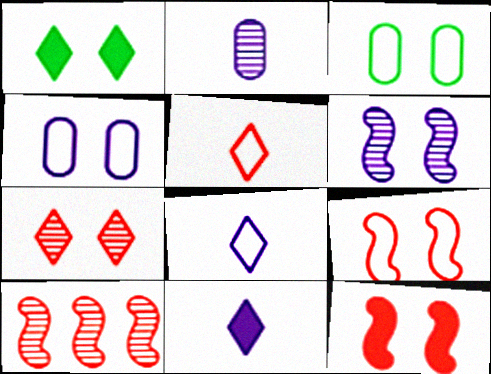[[3, 10, 11]]